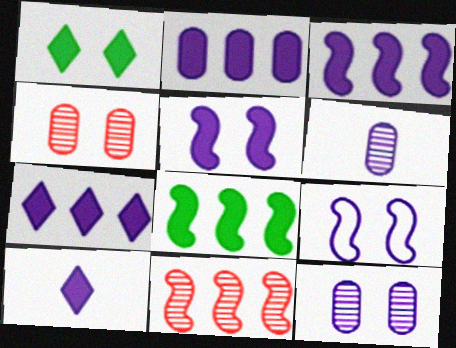[[1, 4, 9], 
[2, 3, 7], 
[2, 5, 10], 
[6, 7, 9]]